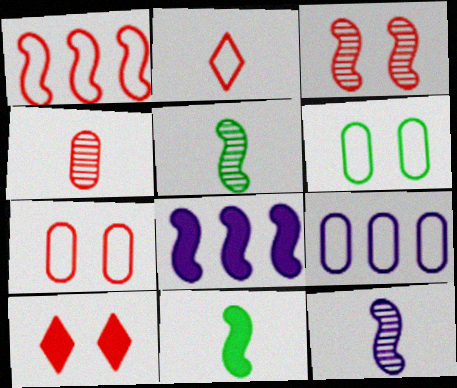[[1, 2, 7], 
[1, 4, 10], 
[3, 7, 10], 
[5, 9, 10]]